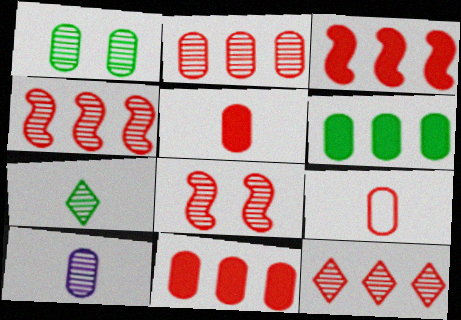[[1, 2, 10], 
[2, 4, 12]]